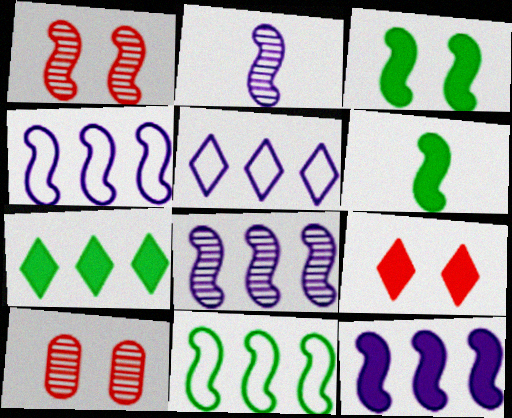[[1, 4, 6], 
[4, 8, 12], 
[5, 6, 10]]